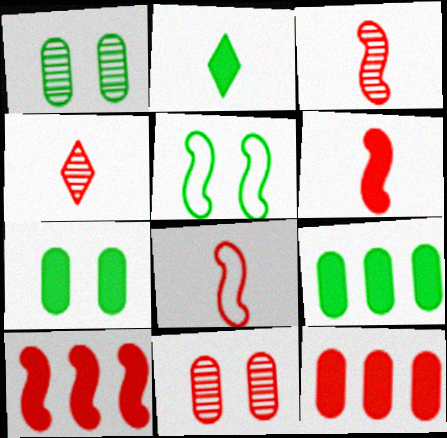[[3, 6, 8]]